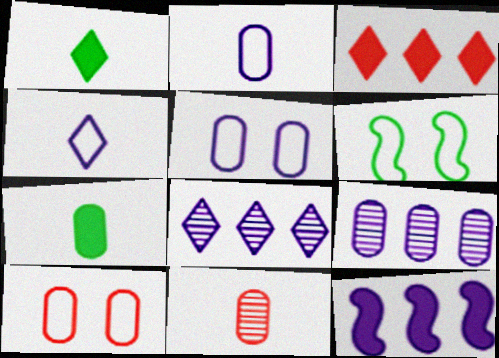[[2, 7, 11], 
[7, 9, 10]]